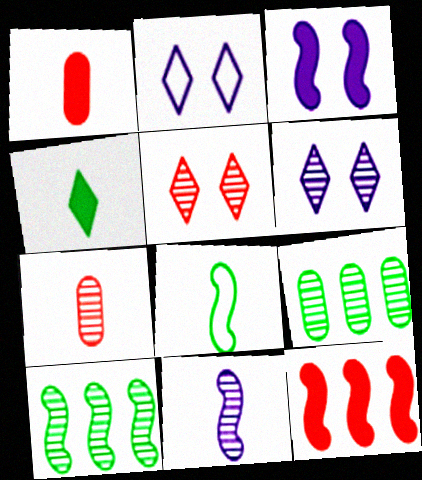[[1, 2, 10], 
[5, 9, 11], 
[6, 7, 10]]